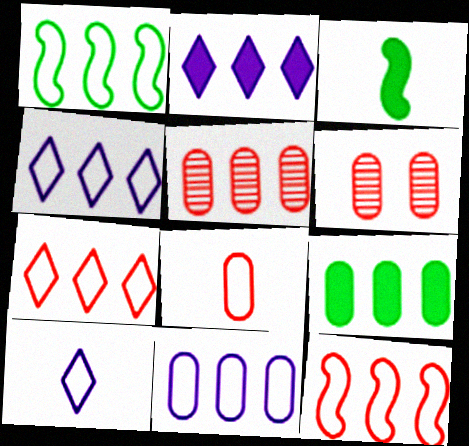[[1, 2, 5], 
[1, 7, 11], 
[3, 4, 6], 
[5, 9, 11]]